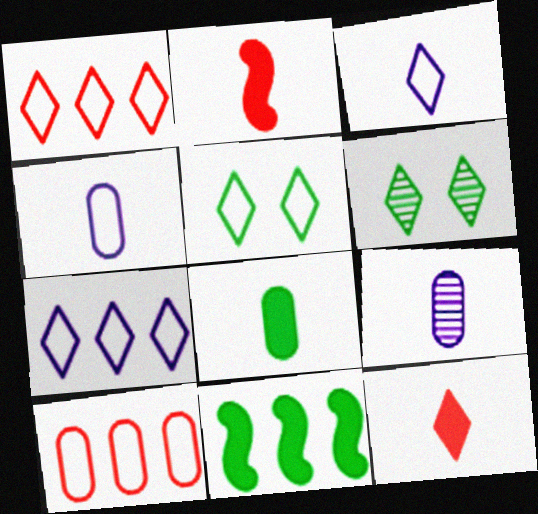[[1, 3, 5], 
[6, 7, 12]]